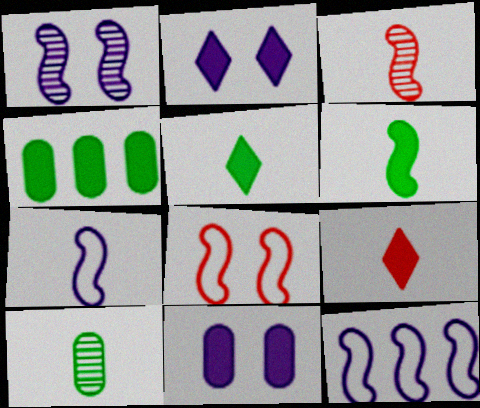[[3, 6, 7], 
[7, 9, 10]]